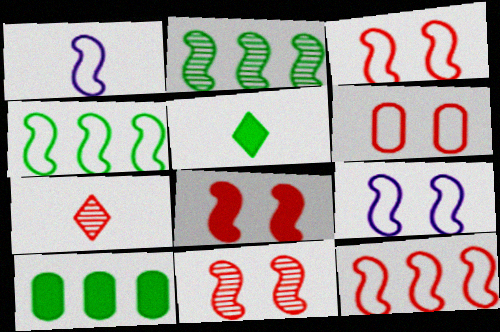[[1, 2, 8], 
[1, 3, 4], 
[3, 8, 11], 
[7, 9, 10]]